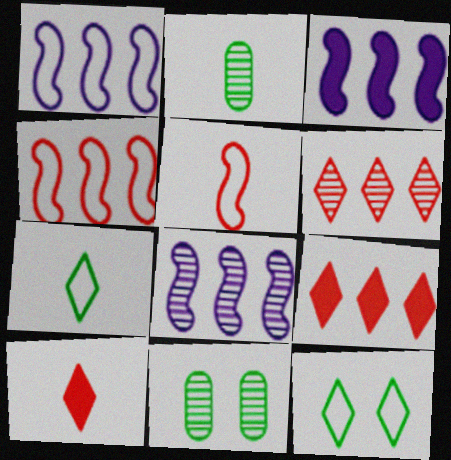[[1, 3, 8], 
[1, 10, 11]]